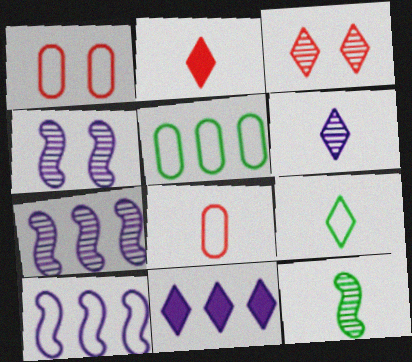[[1, 9, 10], 
[1, 11, 12], 
[2, 4, 5], 
[2, 6, 9], 
[3, 9, 11]]